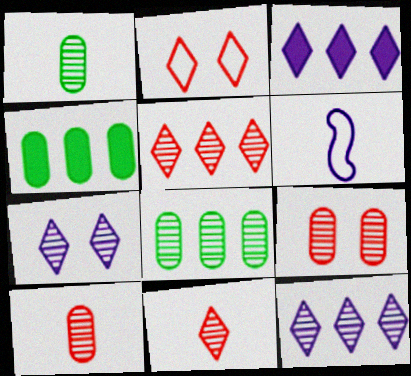[]